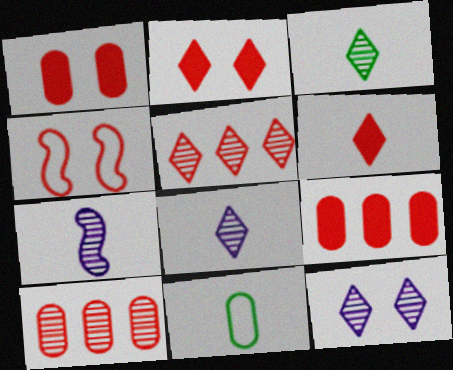[[3, 5, 12], 
[4, 6, 10], 
[6, 7, 11]]